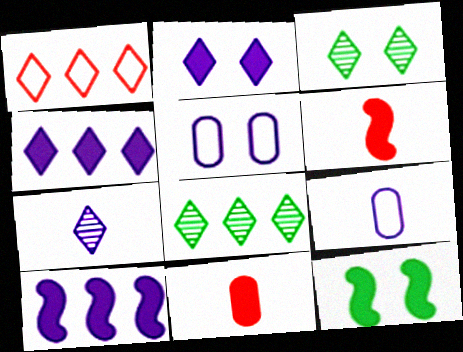[[1, 4, 8], 
[4, 11, 12], 
[5, 6, 8], 
[5, 7, 10], 
[6, 10, 12]]